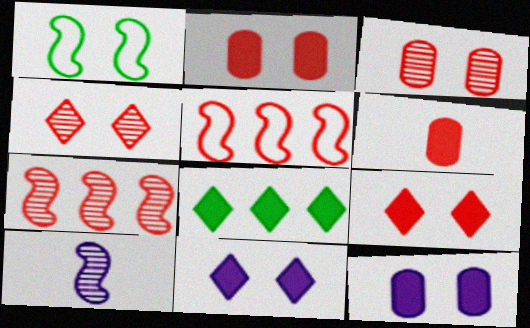[[1, 3, 11], 
[1, 4, 12], 
[4, 5, 6]]